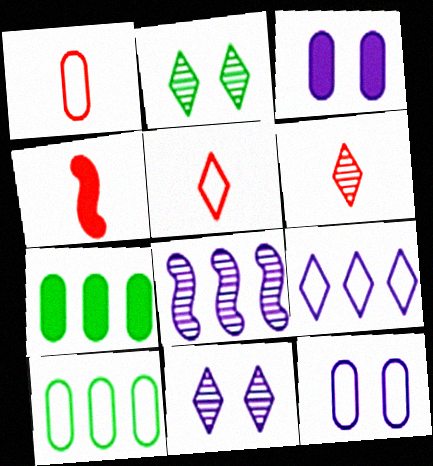[[1, 4, 6], 
[1, 10, 12], 
[4, 10, 11]]